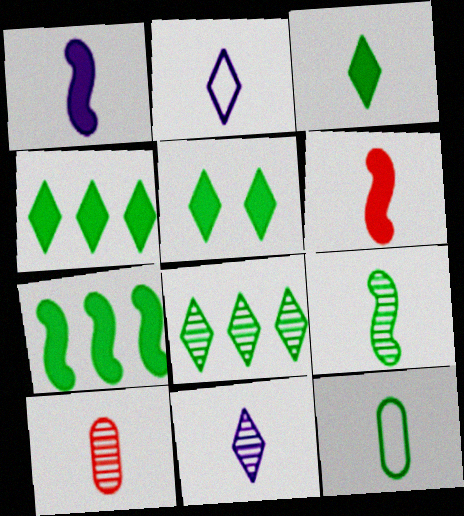[[3, 4, 5], 
[3, 9, 12], 
[6, 11, 12], 
[9, 10, 11]]